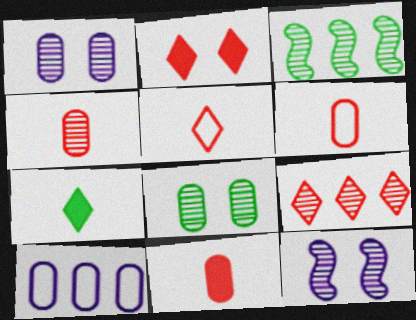[[2, 5, 9], 
[4, 6, 11], 
[8, 10, 11]]